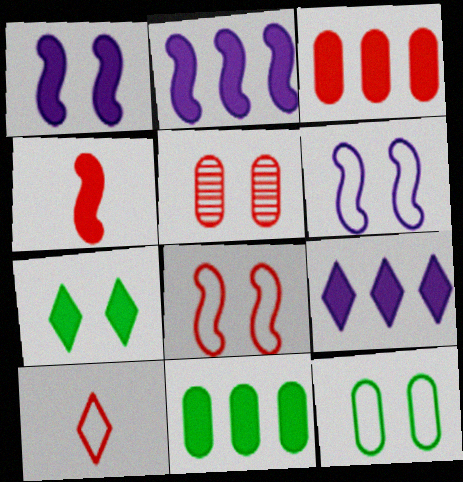[[5, 6, 7]]